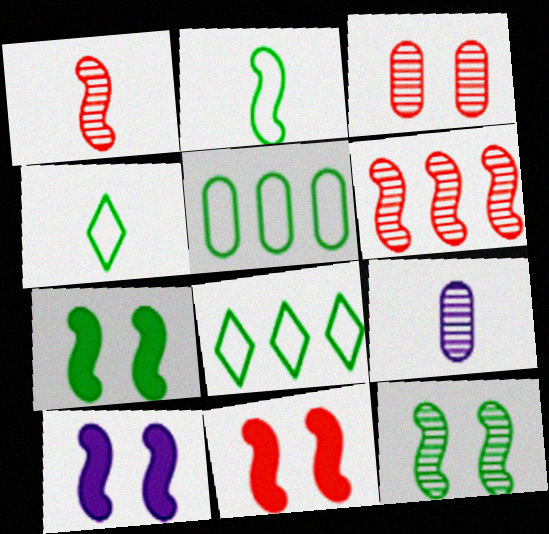[[2, 6, 10], 
[7, 10, 11], 
[8, 9, 11]]